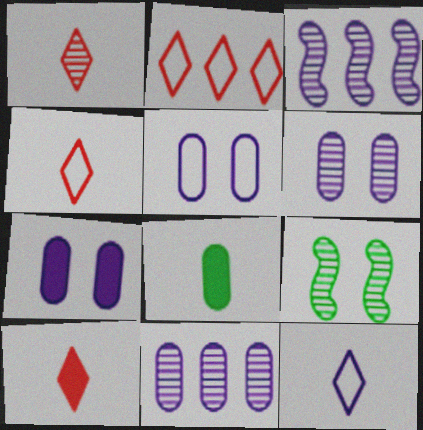[[1, 4, 10], 
[1, 9, 11], 
[3, 7, 12], 
[5, 6, 7]]